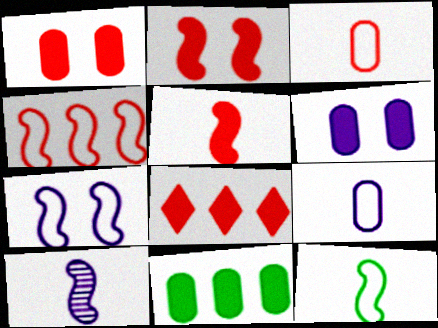[[1, 5, 8], 
[4, 7, 12], 
[5, 10, 12]]